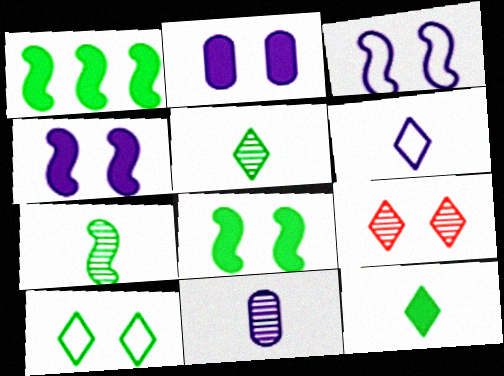[]